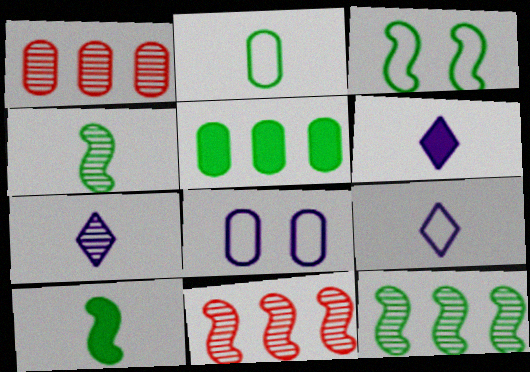[[1, 3, 6], 
[3, 10, 12], 
[6, 7, 9]]